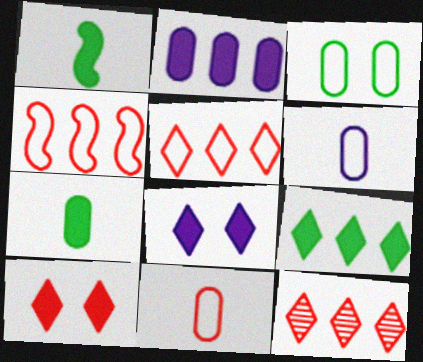[[1, 2, 10]]